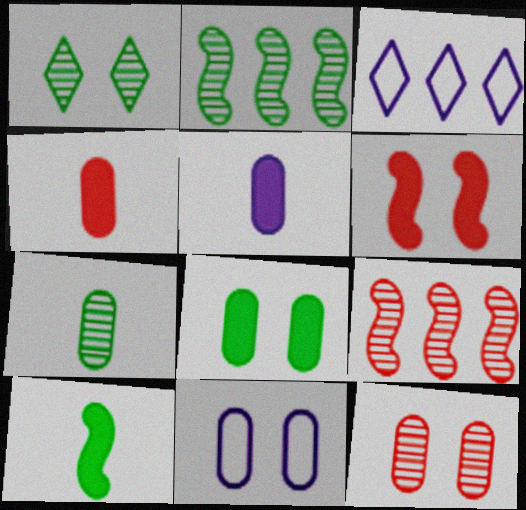[[1, 2, 7], 
[1, 6, 11], 
[3, 6, 7], 
[3, 10, 12], 
[8, 11, 12]]